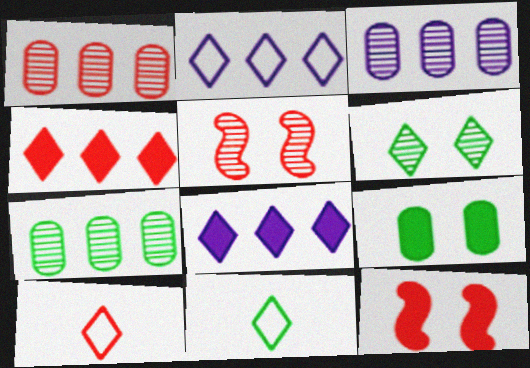[[1, 3, 7], 
[1, 10, 12], 
[3, 11, 12], 
[6, 8, 10]]